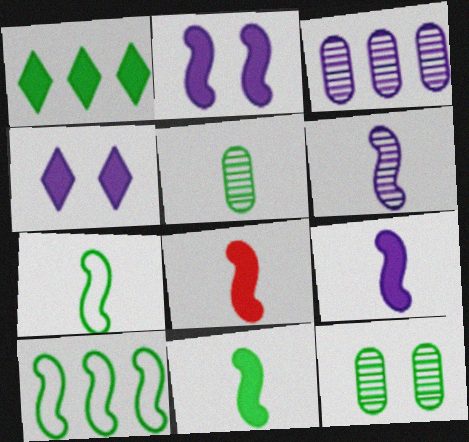[[1, 7, 12], 
[6, 7, 8], 
[8, 9, 11]]